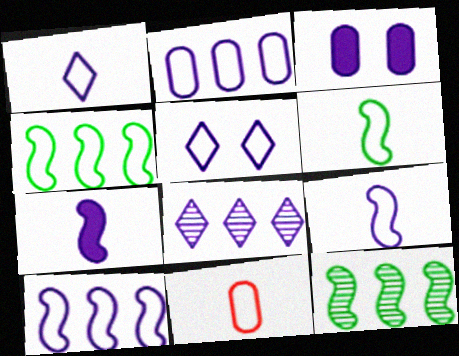[[1, 6, 11], 
[2, 5, 9], 
[3, 8, 9], 
[4, 5, 11]]